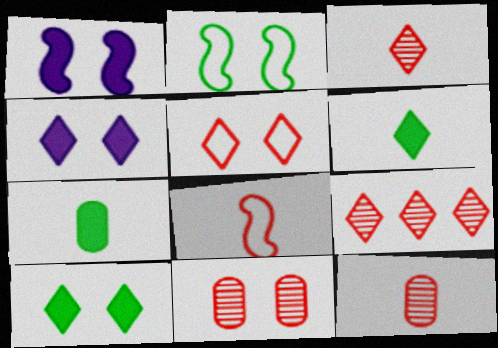[[2, 4, 11]]